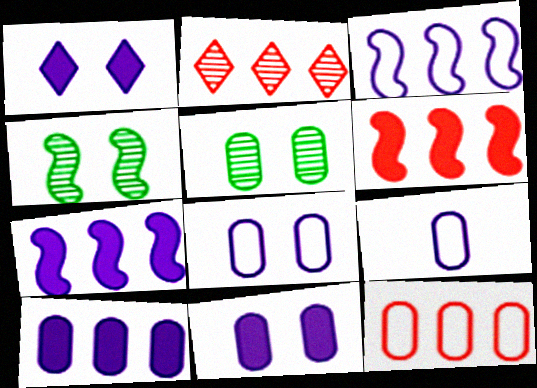[[2, 6, 12]]